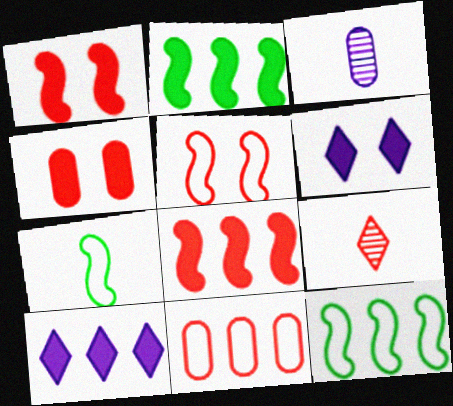[[1, 9, 11]]